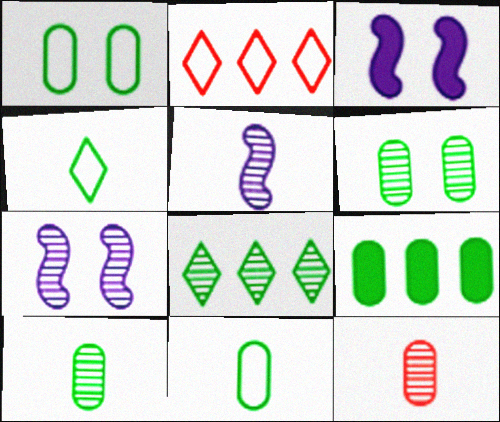[[1, 9, 10], 
[2, 3, 10], 
[6, 9, 11], 
[7, 8, 12]]